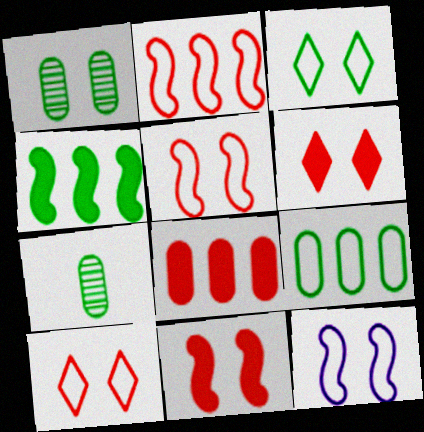[[1, 6, 12], 
[3, 4, 7]]